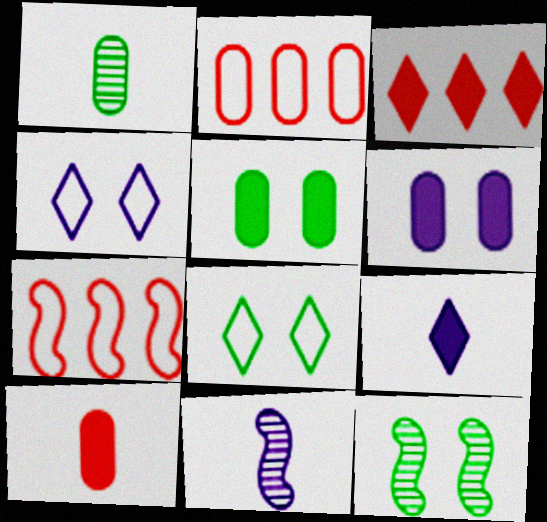[[1, 2, 6], 
[2, 9, 12], 
[5, 8, 12]]